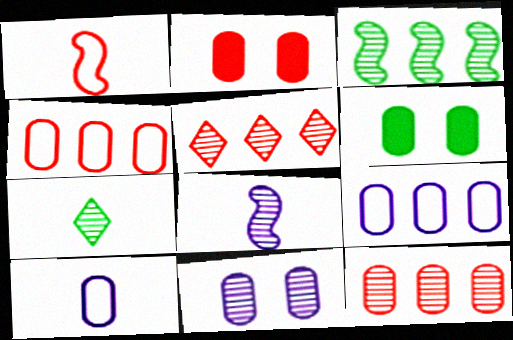[[1, 2, 5], 
[6, 10, 12]]